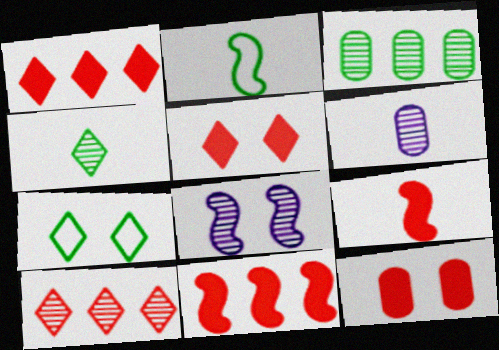[[1, 9, 12], 
[2, 8, 11], 
[6, 7, 11], 
[7, 8, 12]]